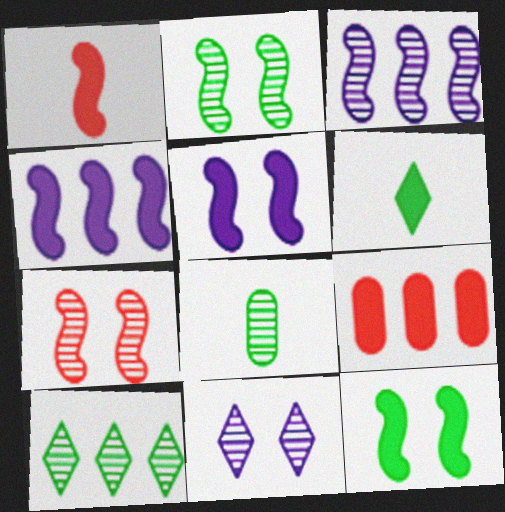[[1, 4, 12], 
[2, 8, 10], 
[5, 6, 9]]